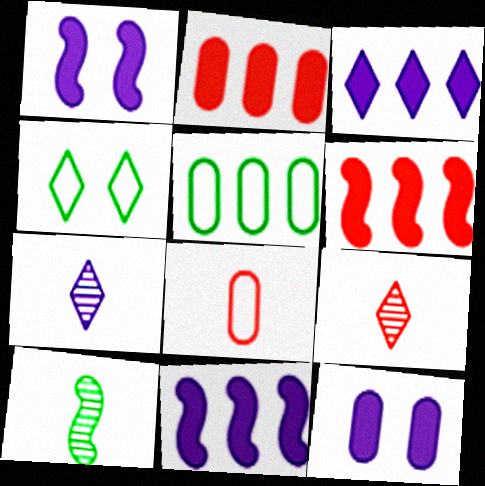[[1, 5, 9], 
[3, 4, 9]]